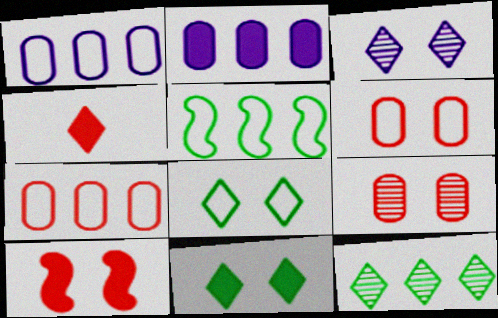[]